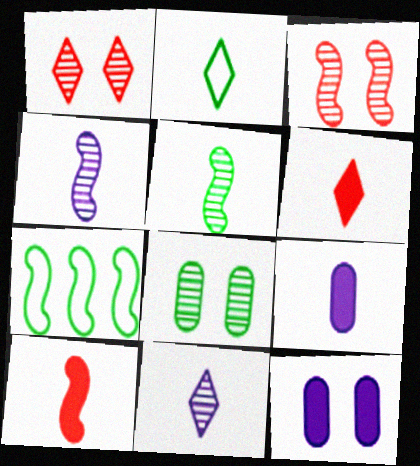[[1, 7, 9], 
[2, 6, 11]]